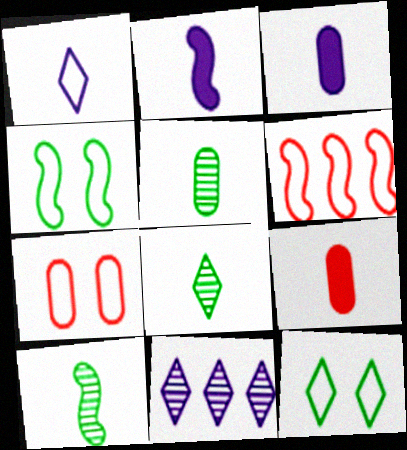[[1, 9, 10], 
[4, 9, 11], 
[5, 8, 10]]